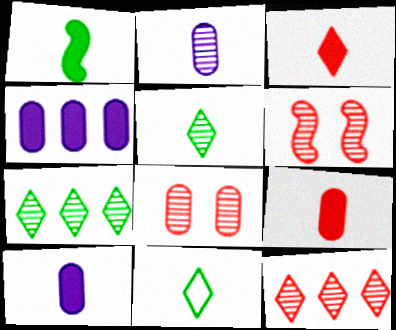[[1, 3, 10], 
[2, 6, 7], 
[4, 6, 11]]